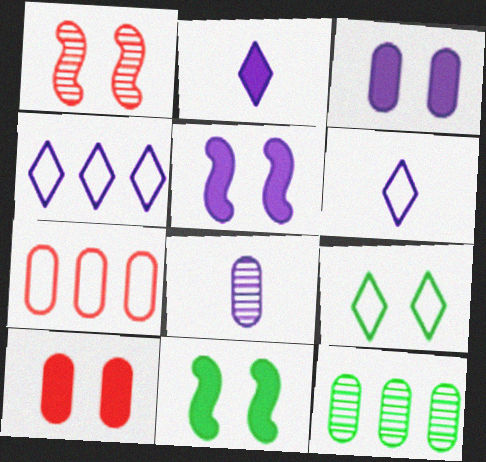[[1, 3, 9], 
[4, 5, 8]]